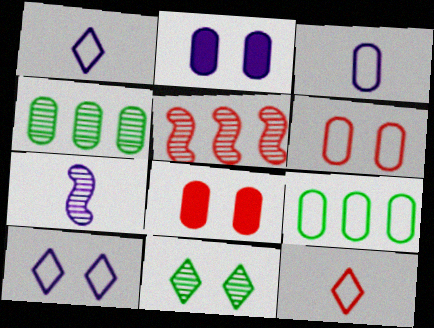[[3, 4, 8], 
[3, 6, 9], 
[5, 8, 12]]